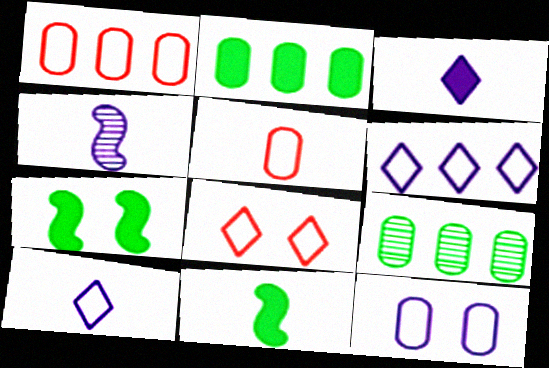[[2, 4, 8]]